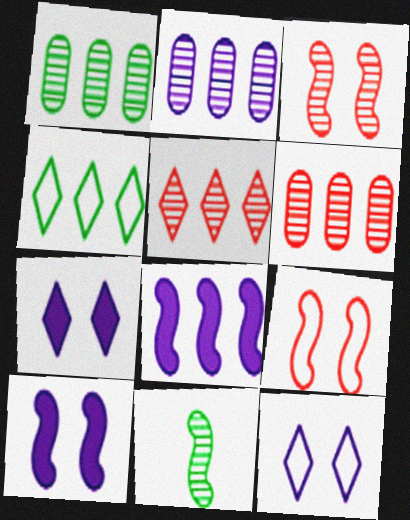[[1, 2, 6], 
[4, 6, 8], 
[8, 9, 11]]